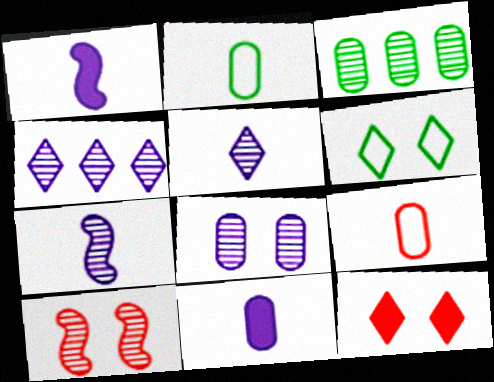[[3, 5, 10], 
[4, 7, 8]]